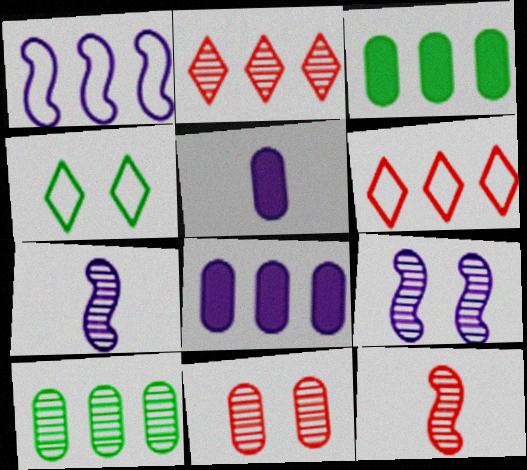[[1, 2, 3], 
[2, 11, 12], 
[4, 8, 12]]